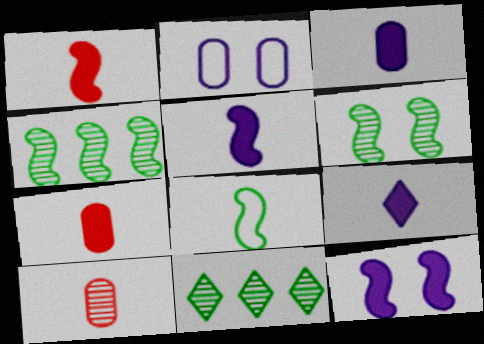[[1, 2, 11], 
[3, 5, 9], 
[8, 9, 10]]